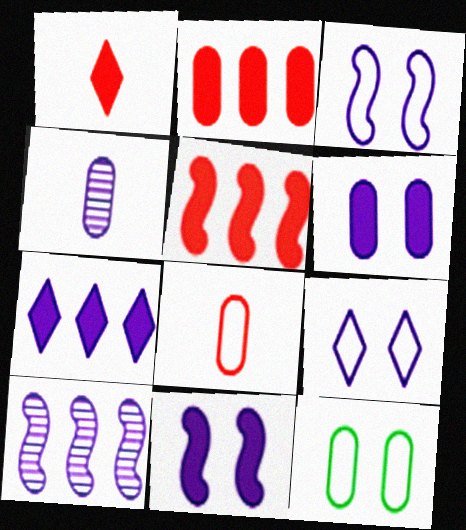[[1, 10, 12], 
[2, 4, 12], 
[3, 4, 7]]